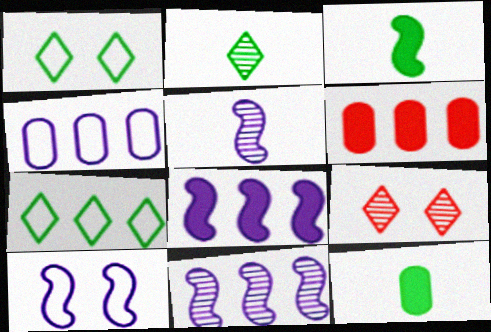[[1, 5, 6], 
[2, 6, 10], 
[3, 4, 9], 
[5, 8, 10], 
[6, 7, 11]]